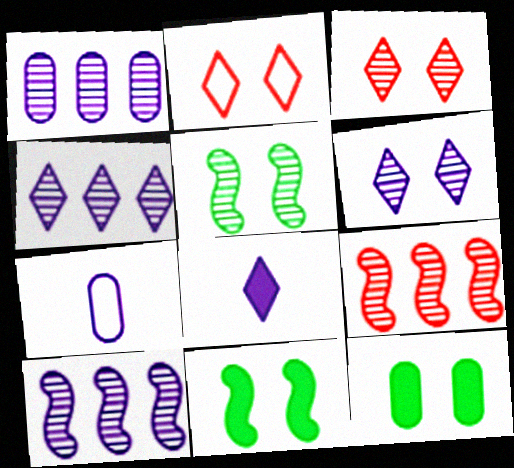[[1, 4, 10]]